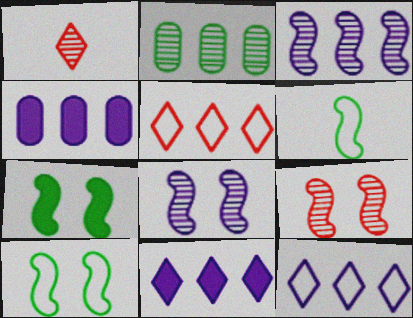[[1, 2, 8], 
[1, 4, 10], 
[3, 4, 12]]